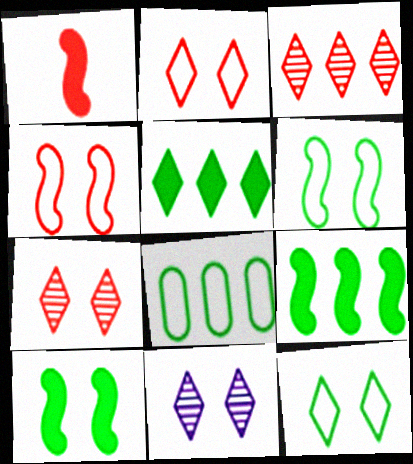[[1, 8, 11]]